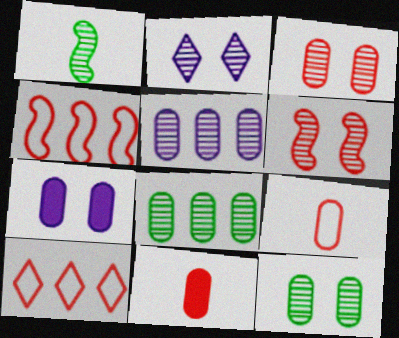[[1, 7, 10], 
[2, 6, 12], 
[6, 10, 11], 
[7, 8, 9]]